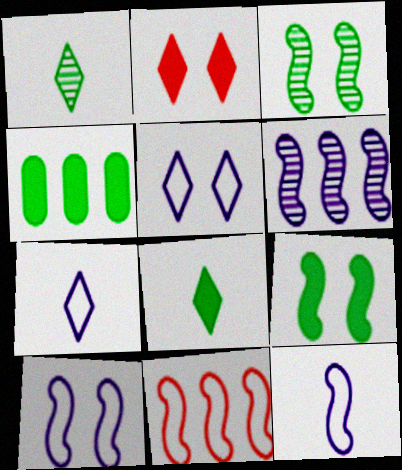[[4, 8, 9]]